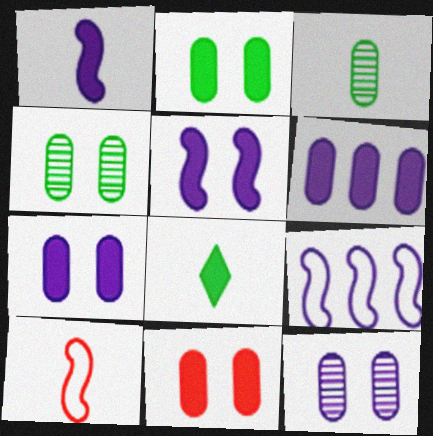[[2, 7, 11]]